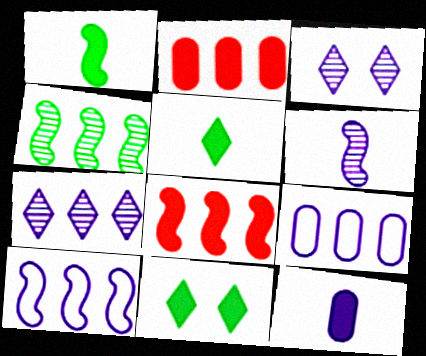[[3, 10, 12], 
[4, 8, 10], 
[8, 11, 12]]